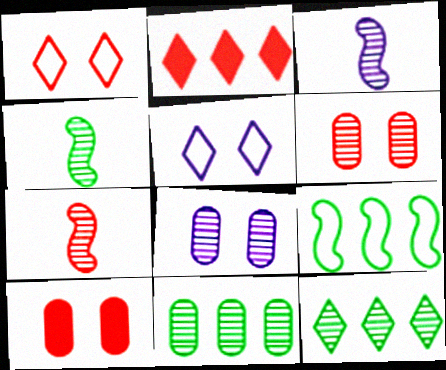[[3, 4, 7], 
[3, 6, 12], 
[7, 8, 12]]